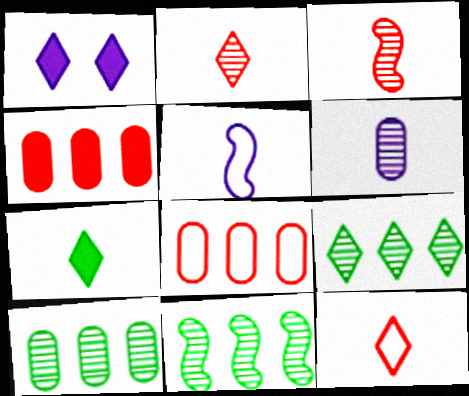[[1, 9, 12], 
[9, 10, 11]]